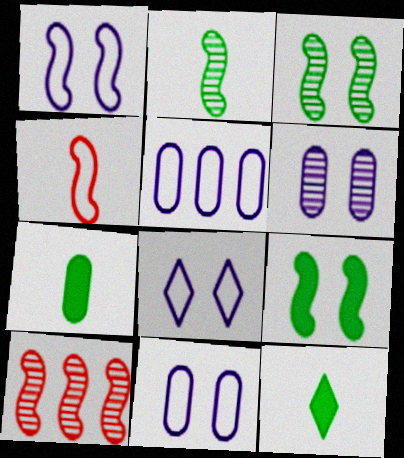[[1, 8, 11], 
[7, 8, 10], 
[10, 11, 12]]